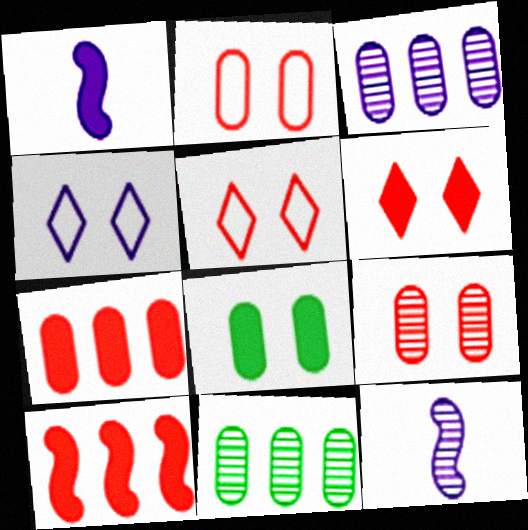[[1, 3, 4], 
[1, 5, 11]]